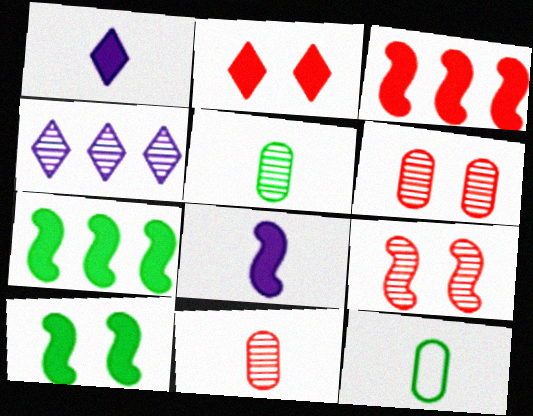[[3, 8, 10], 
[4, 5, 9]]